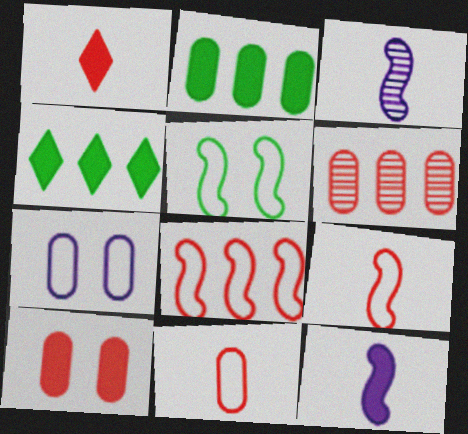[[4, 10, 12], 
[6, 10, 11]]